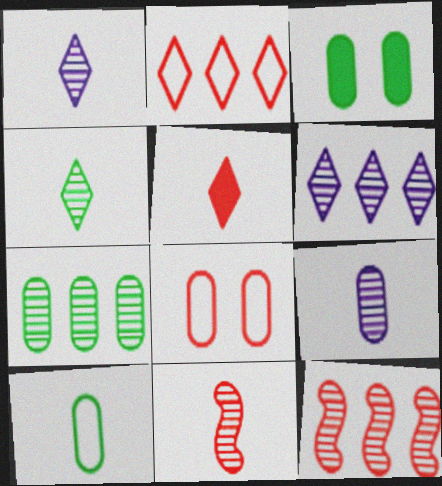[[3, 7, 10], 
[4, 9, 11], 
[5, 8, 12], 
[6, 7, 12]]